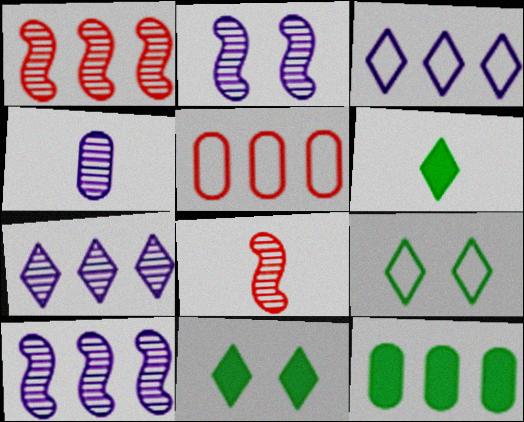[[1, 3, 12], 
[2, 4, 7], 
[2, 5, 6]]